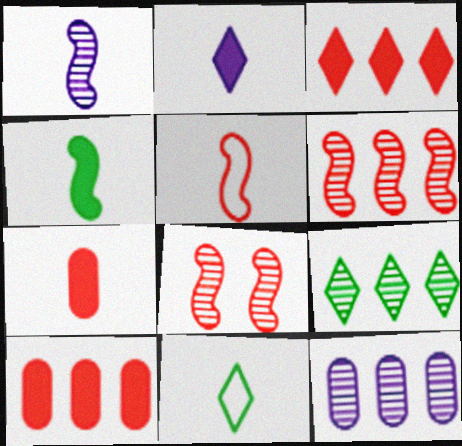[[1, 4, 5], 
[1, 7, 11], 
[2, 4, 7], 
[6, 9, 12]]